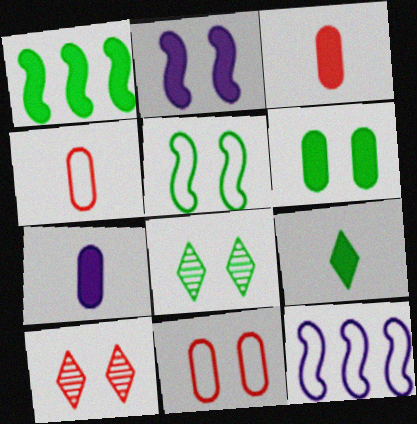[[1, 6, 9], 
[2, 8, 11], 
[3, 8, 12], 
[5, 6, 8]]